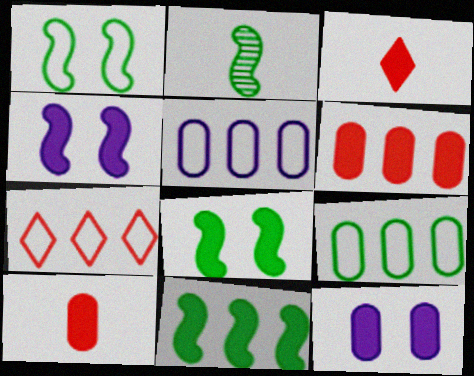[[1, 2, 11], 
[2, 7, 12], 
[3, 11, 12]]